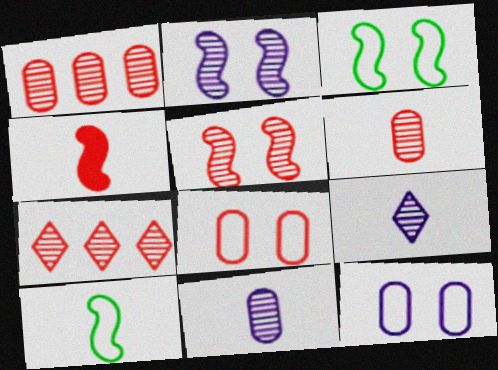[[4, 7, 8], 
[5, 6, 7]]